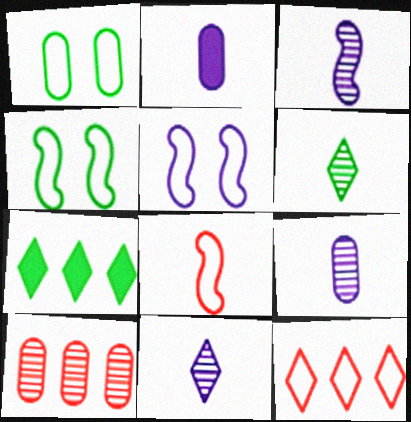[[1, 2, 10], 
[2, 6, 8], 
[3, 9, 11]]